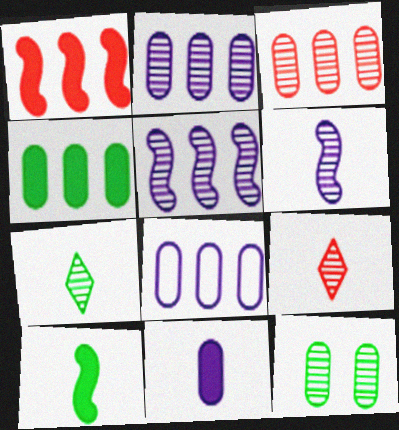[[3, 4, 8], 
[5, 9, 12]]